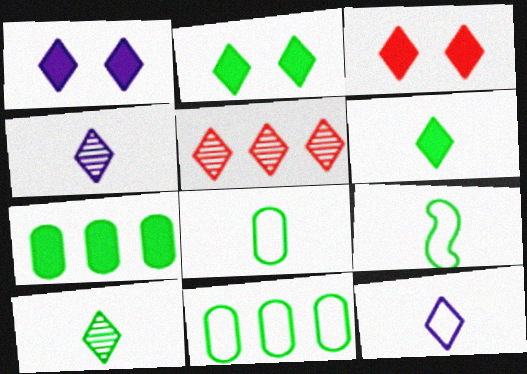[[1, 2, 3], 
[2, 5, 12]]